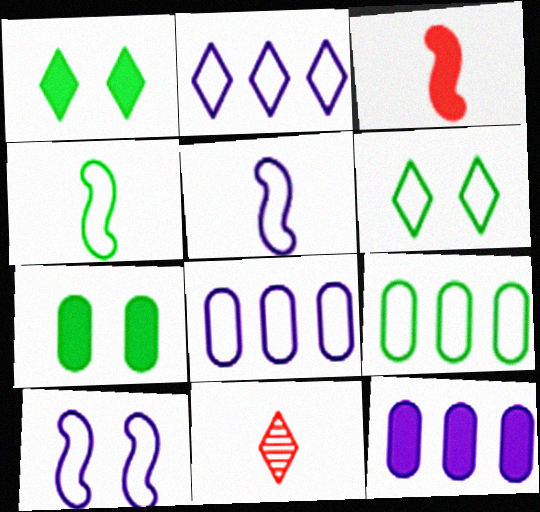[[1, 2, 11], 
[1, 3, 12], 
[4, 6, 9]]